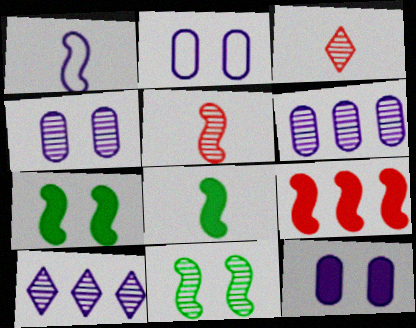[[1, 5, 8], 
[1, 9, 11], 
[1, 10, 12], 
[2, 4, 12], 
[3, 6, 11]]